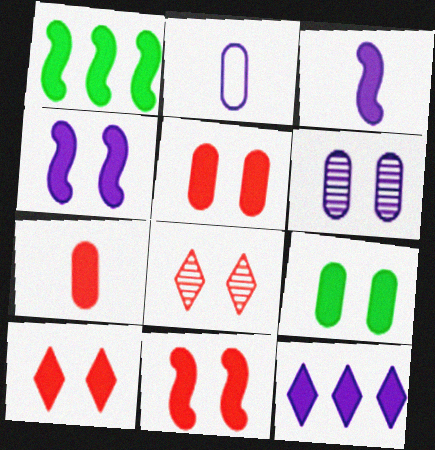[[1, 2, 8], 
[1, 3, 11], 
[4, 9, 10], 
[5, 10, 11]]